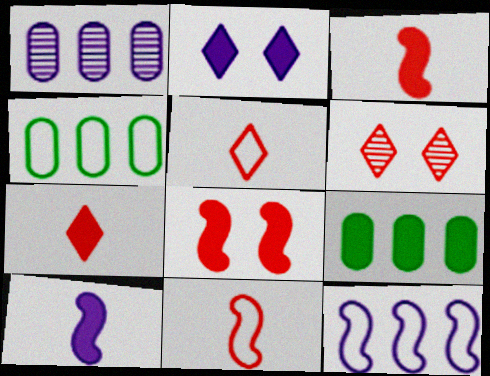[[2, 3, 9], 
[4, 6, 10]]